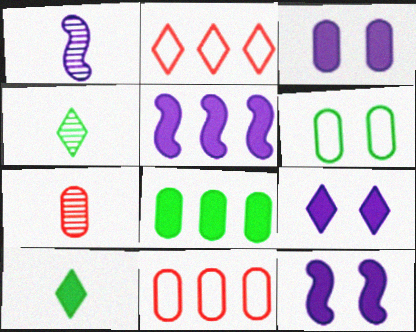[[1, 4, 7], 
[2, 4, 9], 
[3, 9, 12], 
[4, 11, 12]]